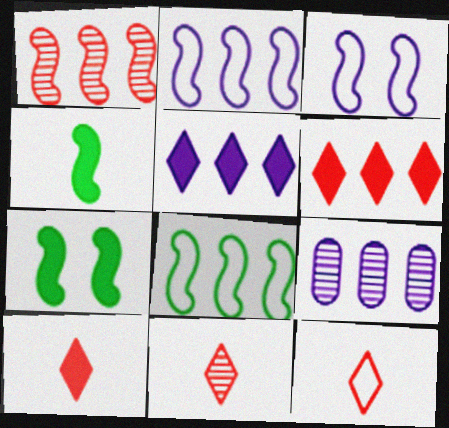[[1, 3, 4], 
[2, 5, 9], 
[6, 8, 9], 
[7, 9, 12], 
[10, 11, 12]]